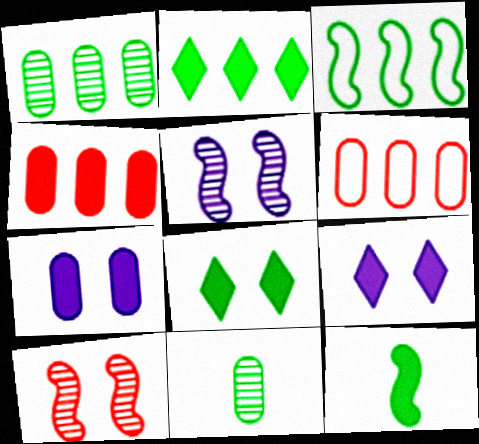[[1, 2, 3], 
[3, 8, 11], 
[4, 9, 12], 
[6, 7, 11]]